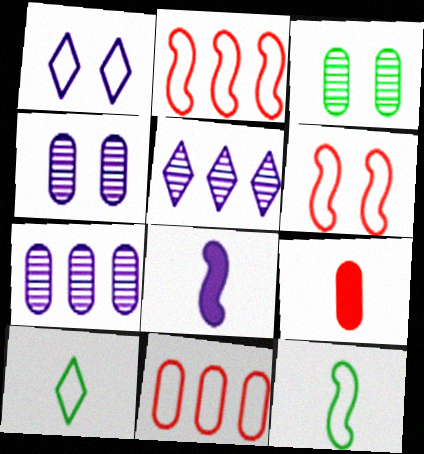[[1, 7, 8], 
[1, 11, 12]]